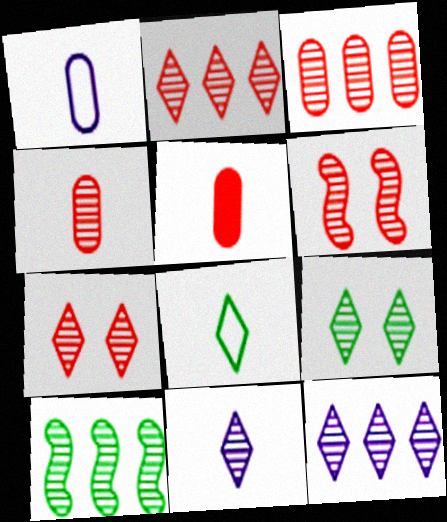[[2, 4, 6], 
[2, 9, 11], 
[3, 10, 12]]